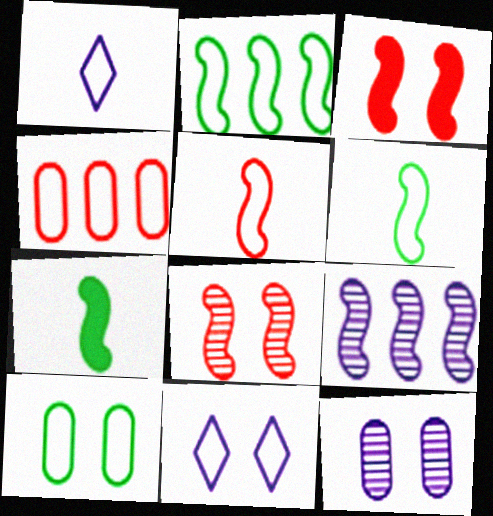[[3, 6, 9], 
[4, 6, 11]]